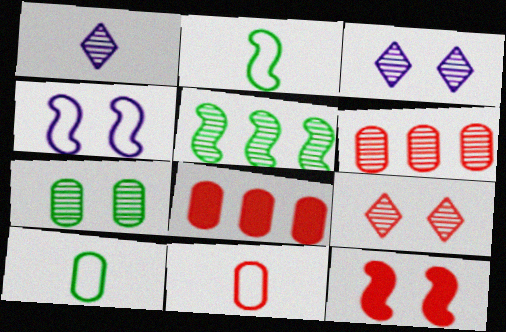[[2, 3, 8]]